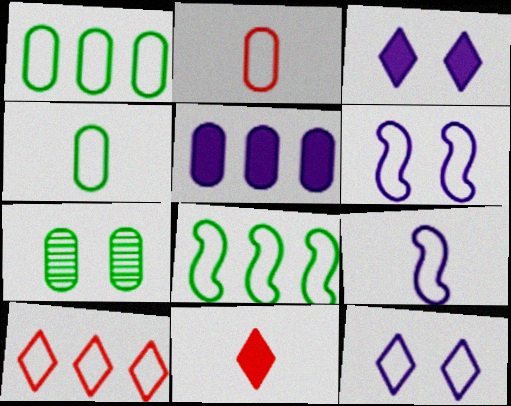[[2, 5, 7], 
[2, 8, 12], 
[4, 6, 10]]